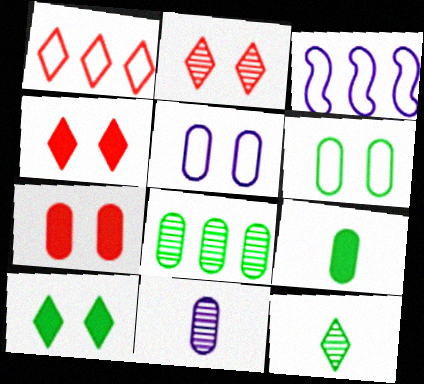[[2, 3, 9], 
[3, 7, 12], 
[6, 8, 9]]